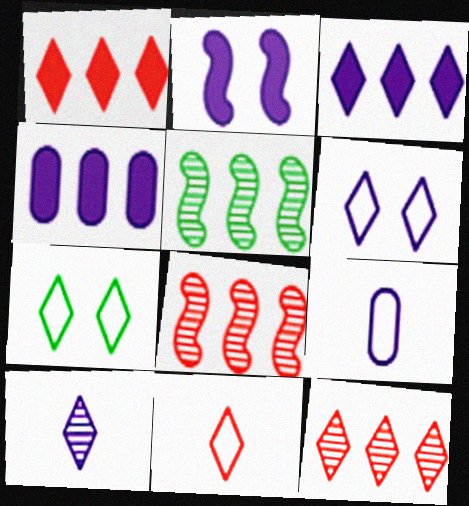[[1, 7, 10], 
[3, 6, 10]]